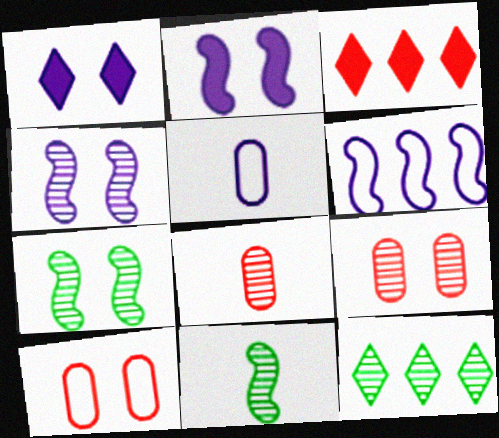[[1, 7, 10], 
[3, 5, 7], 
[4, 8, 12]]